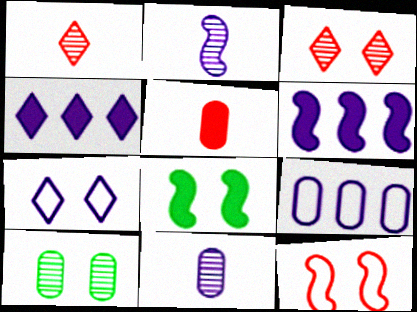[[1, 8, 9], 
[4, 5, 8], 
[5, 9, 10], 
[6, 7, 11]]